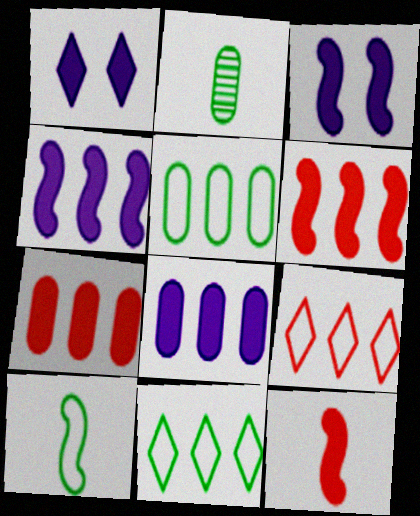[[2, 3, 9]]